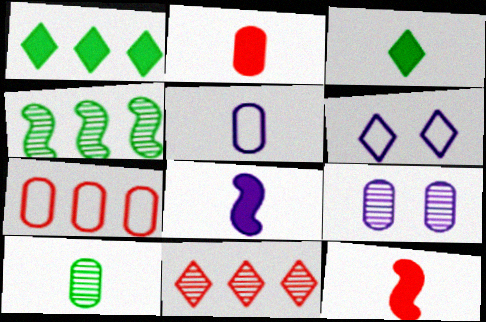[[2, 3, 8], 
[2, 4, 6], 
[2, 5, 10], 
[3, 6, 11]]